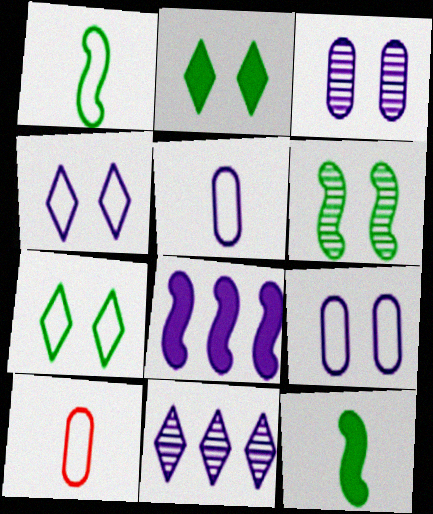[]